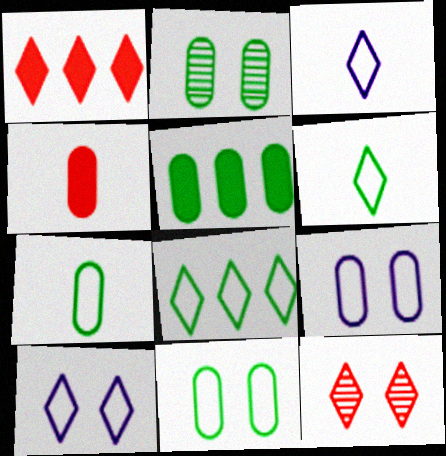[[2, 5, 7]]